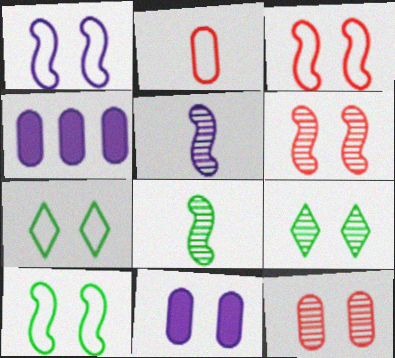[[1, 3, 10], 
[3, 9, 11], 
[6, 7, 11]]